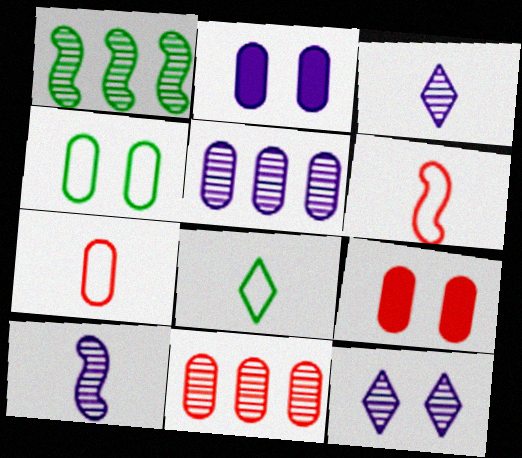[[5, 10, 12], 
[7, 9, 11]]